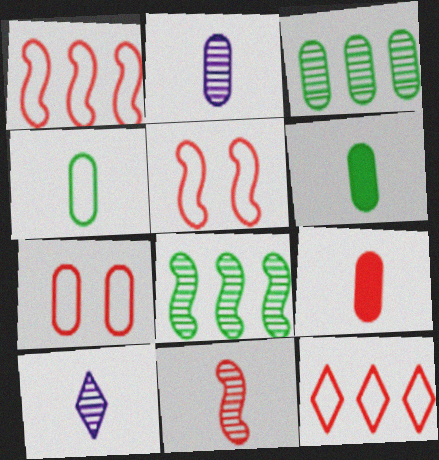[[2, 4, 9]]